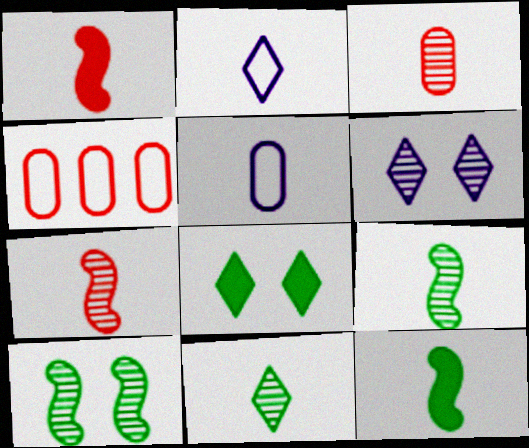[[1, 5, 11], 
[2, 3, 12], 
[4, 6, 12]]